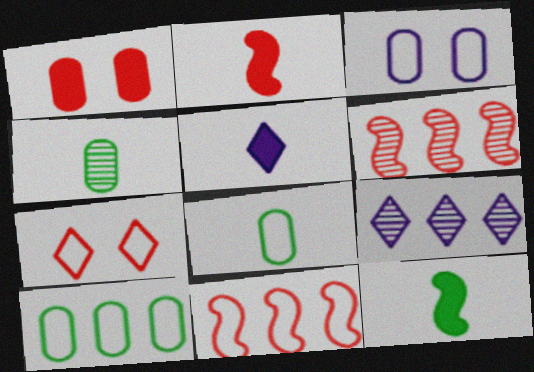[]